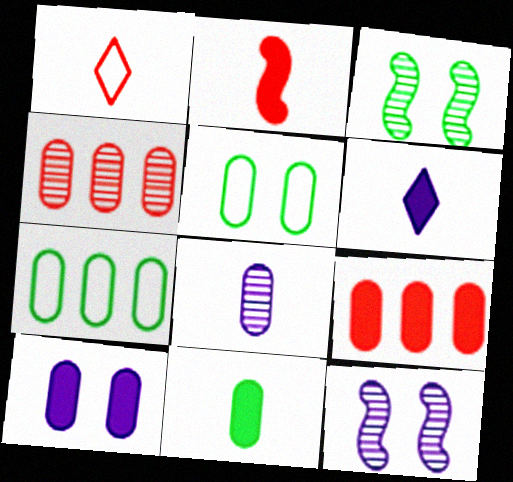[[2, 6, 11], 
[5, 8, 9], 
[9, 10, 11]]